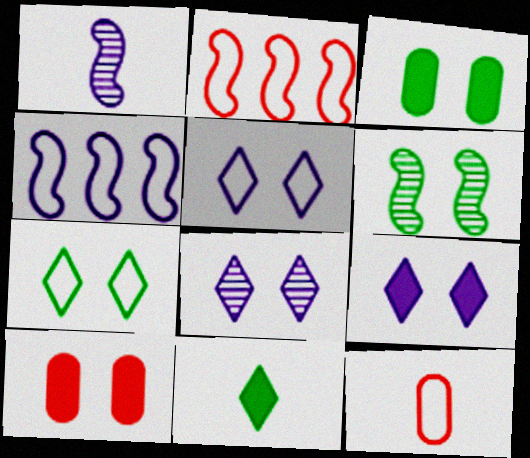[[1, 11, 12], 
[3, 6, 7], 
[4, 7, 12], 
[5, 6, 10], 
[5, 8, 9]]